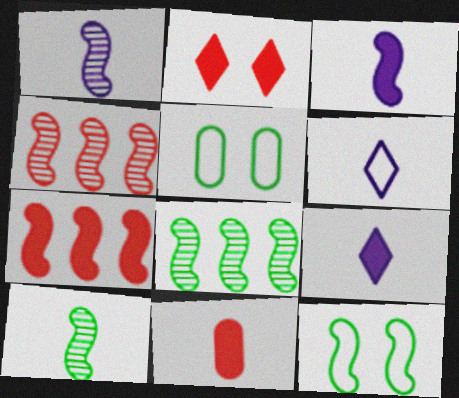[[1, 7, 12], 
[2, 7, 11], 
[3, 4, 12], 
[4, 5, 9], 
[6, 10, 11]]